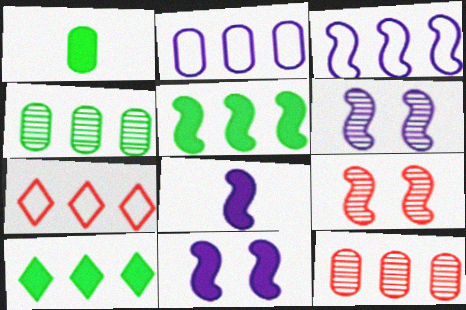[[1, 6, 7], 
[3, 6, 8], 
[3, 10, 12]]